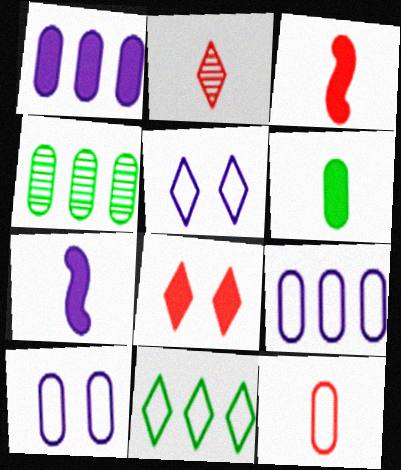[[2, 3, 12], 
[3, 4, 5]]